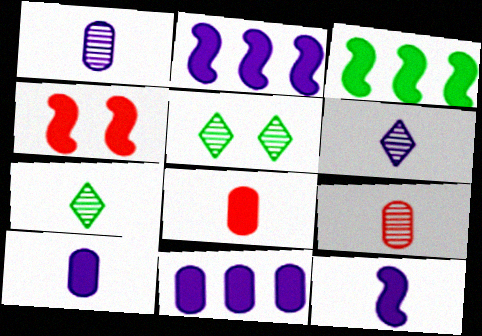[[3, 4, 12]]